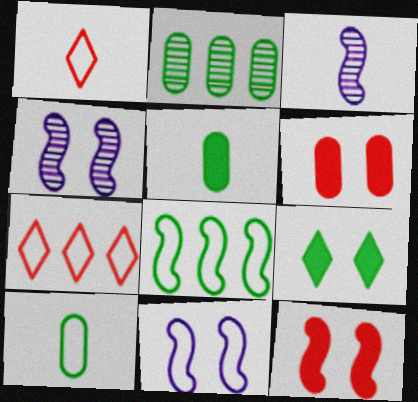[[1, 3, 5], 
[3, 8, 12], 
[4, 5, 7], 
[7, 10, 11]]